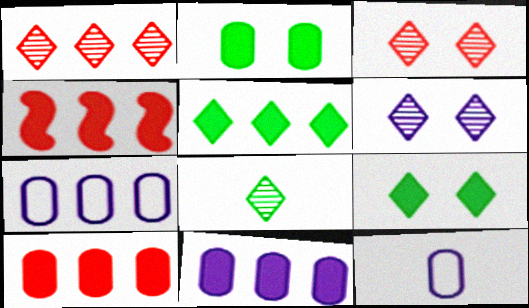[[1, 6, 8], 
[4, 5, 11]]